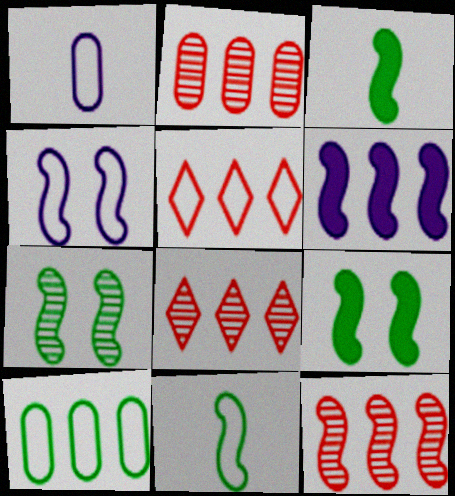[[1, 8, 9], 
[2, 8, 12], 
[3, 4, 12], 
[6, 8, 10]]